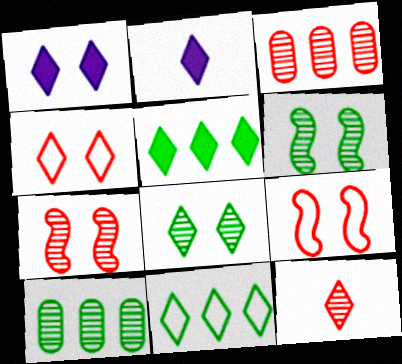[[1, 4, 8], 
[1, 11, 12], 
[2, 9, 10], 
[3, 7, 12]]